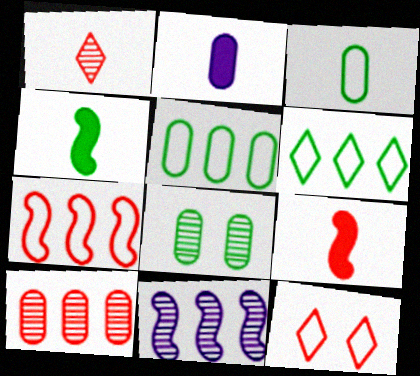[[1, 8, 11], 
[4, 6, 8], 
[9, 10, 12]]